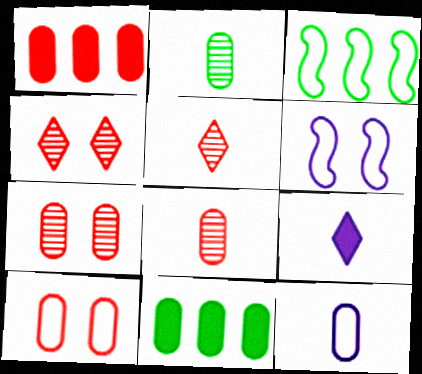[[1, 8, 10], 
[3, 7, 9], 
[5, 6, 11], 
[7, 11, 12]]